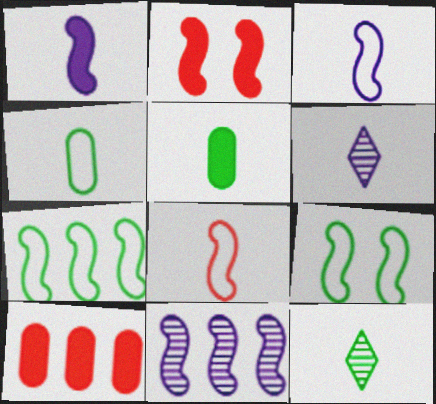[[5, 6, 8], 
[6, 9, 10]]